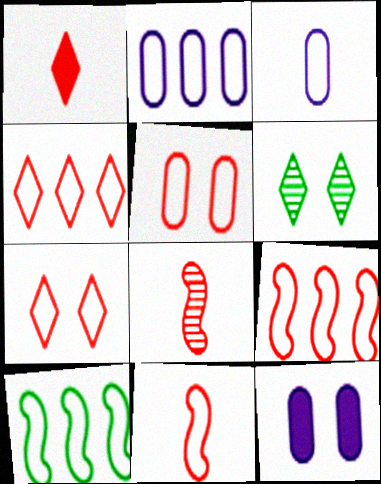[[2, 4, 10], 
[3, 7, 10], 
[4, 5, 11]]